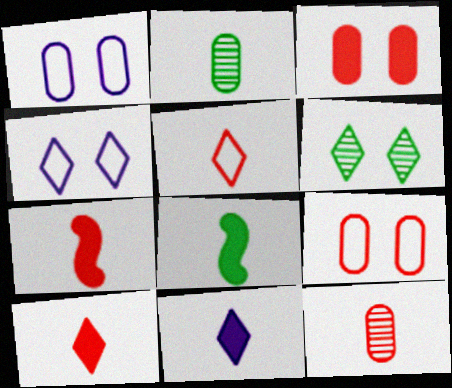[[5, 7, 12]]